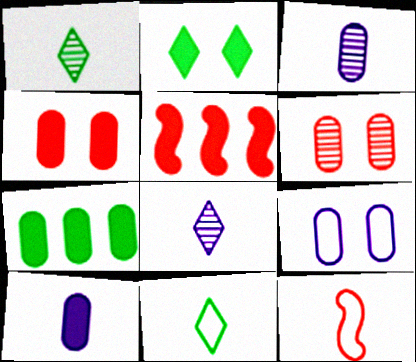[[1, 5, 9], 
[1, 10, 12], 
[2, 5, 10], 
[4, 7, 10]]